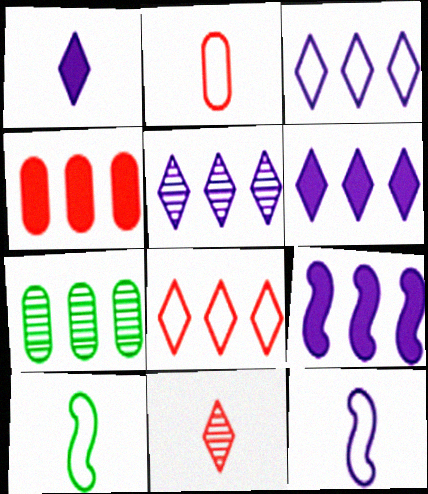[[3, 5, 6], 
[7, 8, 9]]